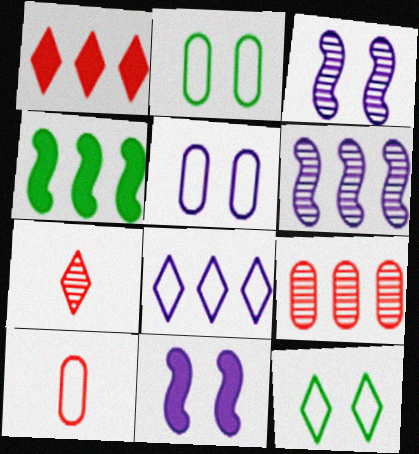[[4, 5, 7], 
[4, 8, 9]]